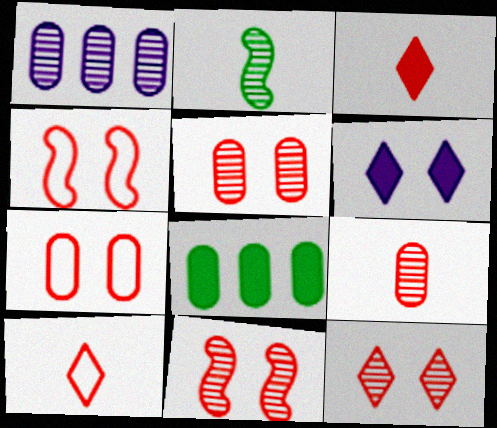[[1, 2, 12], 
[5, 11, 12]]